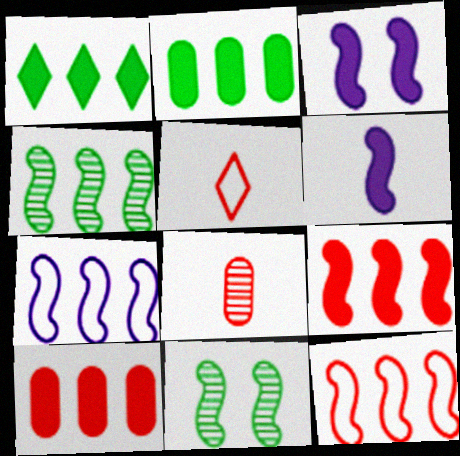[[4, 7, 9], 
[6, 11, 12]]